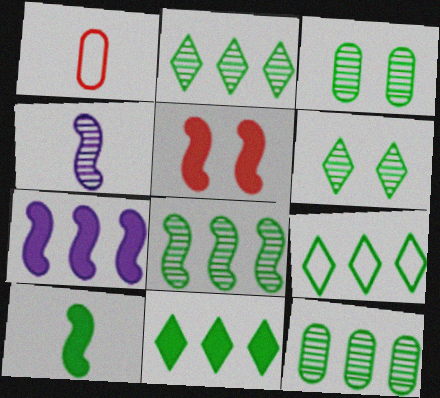[[1, 6, 7], 
[2, 8, 12], 
[2, 9, 11], 
[3, 9, 10], 
[5, 7, 10]]